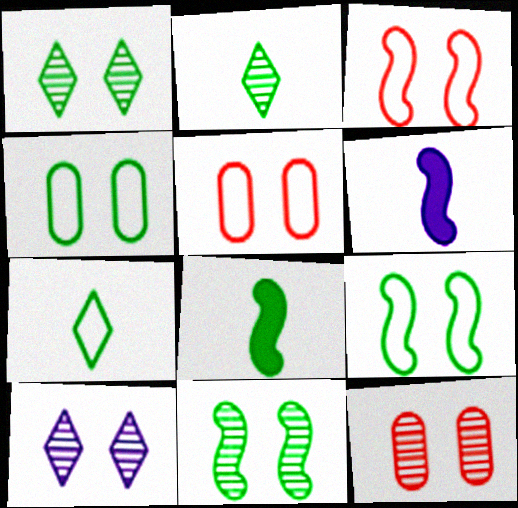[[10, 11, 12]]